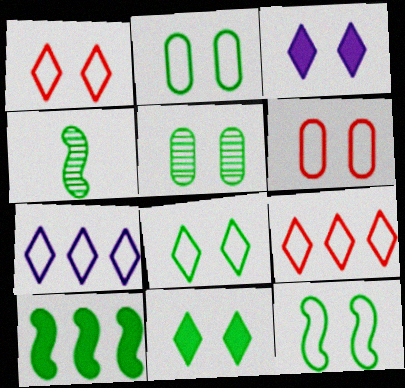[[2, 8, 12], 
[4, 10, 12], 
[5, 11, 12]]